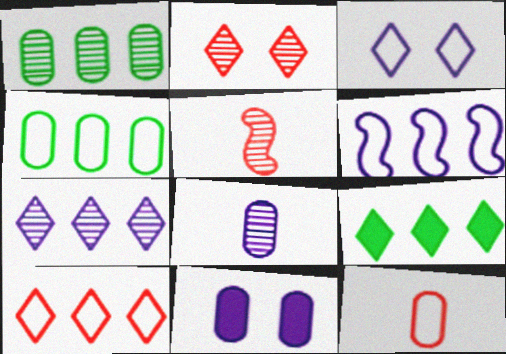[[1, 11, 12], 
[4, 6, 10], 
[7, 9, 10]]